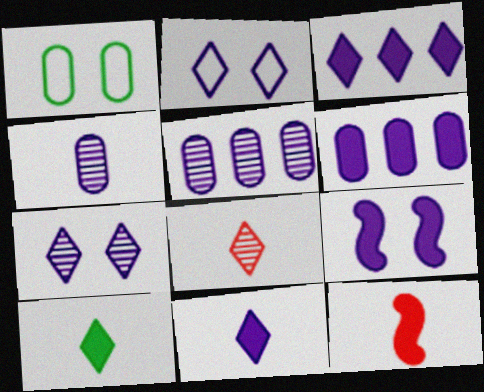[[6, 9, 11]]